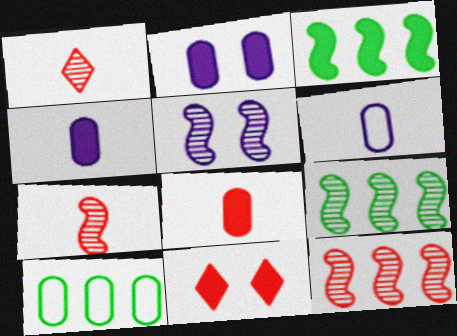[[3, 4, 11], 
[5, 7, 9], 
[6, 9, 11]]